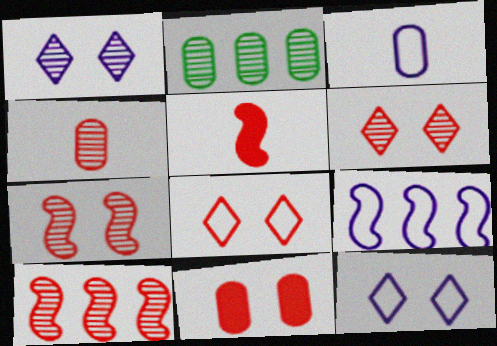[[2, 3, 11], 
[2, 5, 12], 
[3, 9, 12], 
[4, 6, 10], 
[7, 8, 11]]